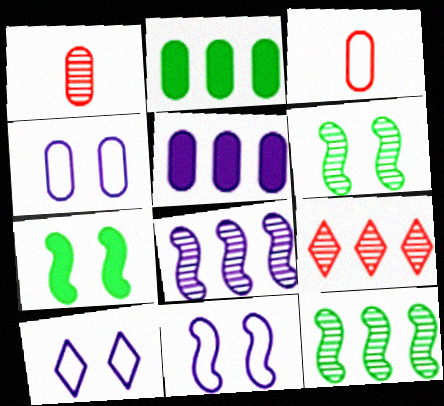[[1, 2, 4], 
[4, 10, 11]]